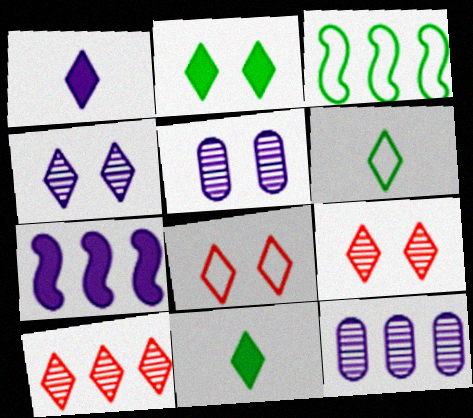[[2, 4, 8]]